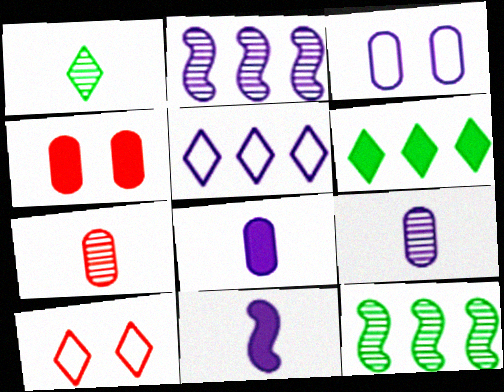[[4, 6, 11], 
[8, 10, 12]]